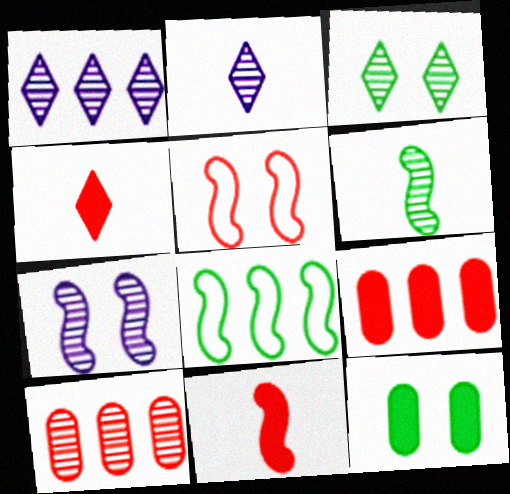[[1, 8, 9], 
[4, 5, 10], 
[7, 8, 11]]